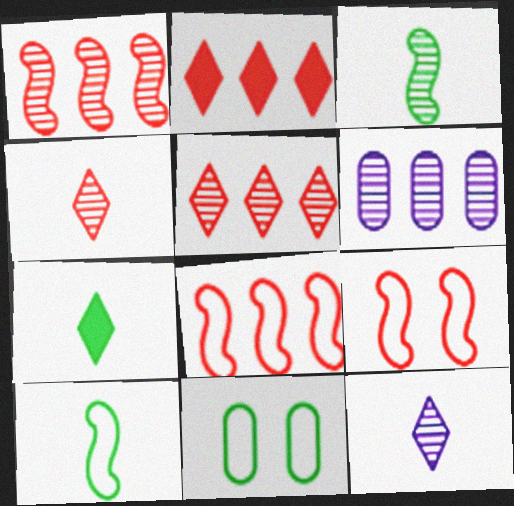[[6, 7, 9]]